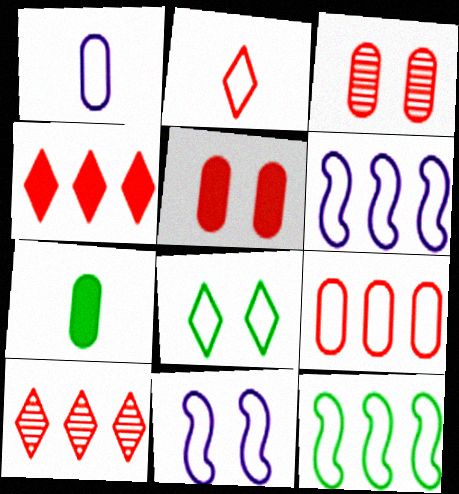[[7, 10, 11]]